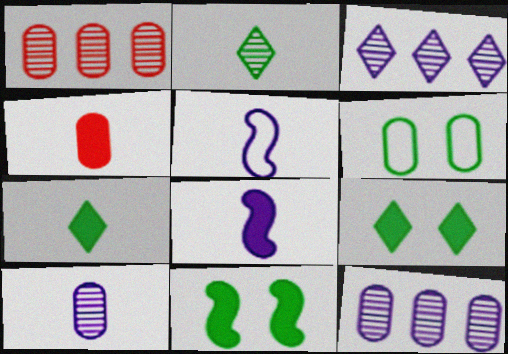[[1, 5, 9], 
[2, 4, 5], 
[4, 6, 12], 
[4, 7, 8]]